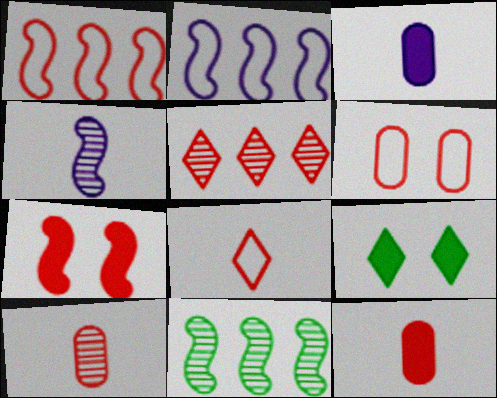[[1, 6, 8], 
[2, 9, 10]]